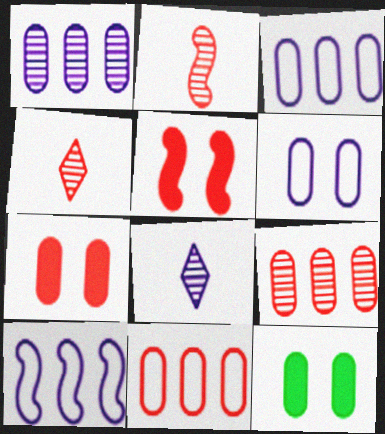[[4, 5, 11], 
[4, 10, 12]]